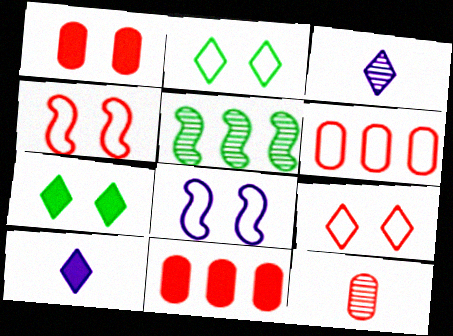[[1, 6, 12]]